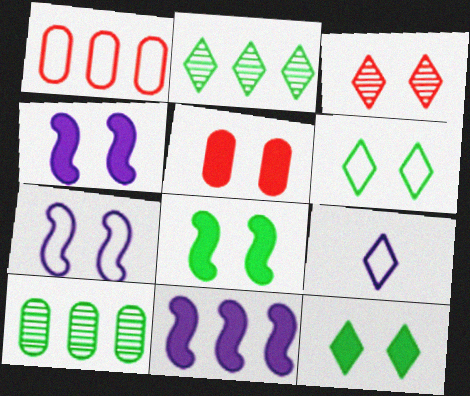[[1, 2, 11], 
[4, 5, 12]]